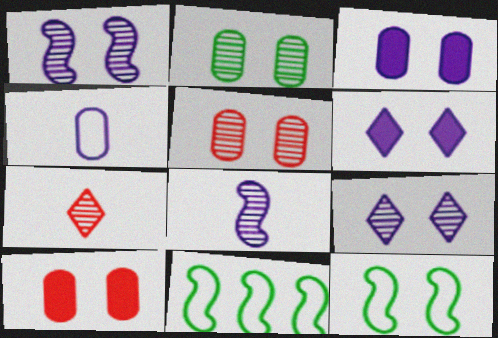[[3, 7, 11], 
[5, 6, 12], 
[9, 10, 12]]